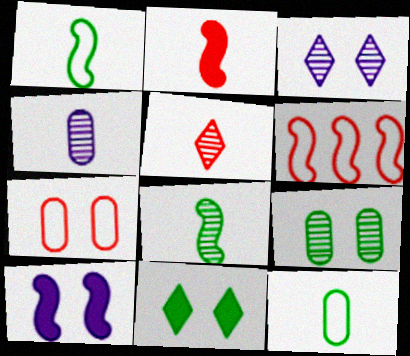[[4, 5, 8], 
[4, 6, 11], 
[6, 8, 10]]